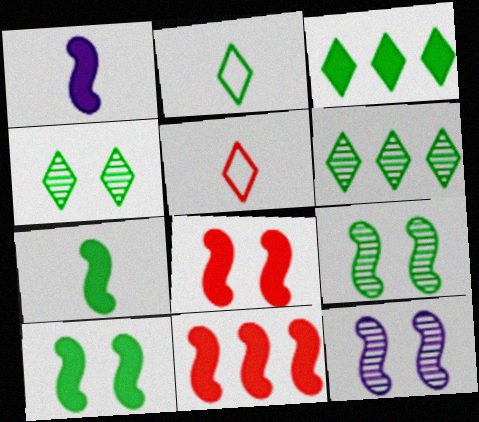[[1, 10, 11], 
[2, 3, 4]]